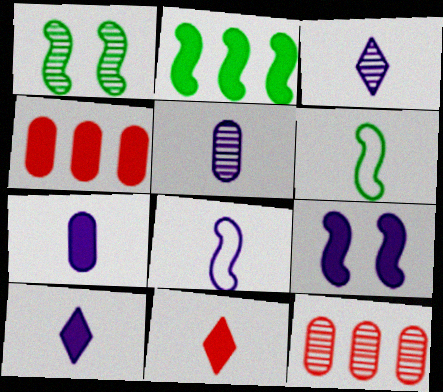[[1, 2, 6], 
[1, 3, 12], 
[3, 7, 8], 
[5, 6, 11], 
[5, 8, 10]]